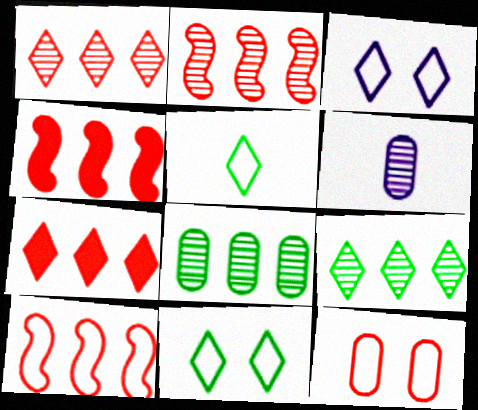[[2, 4, 10], 
[4, 6, 11]]